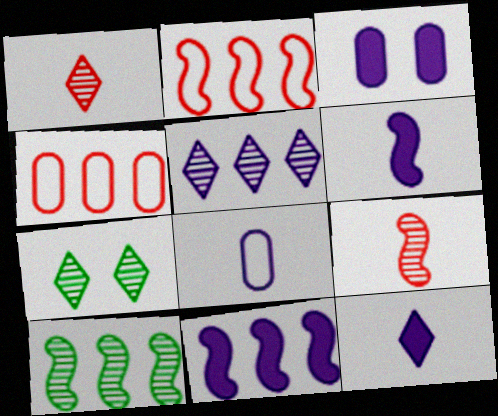[[1, 5, 7], 
[2, 10, 11], 
[3, 11, 12], 
[4, 6, 7]]